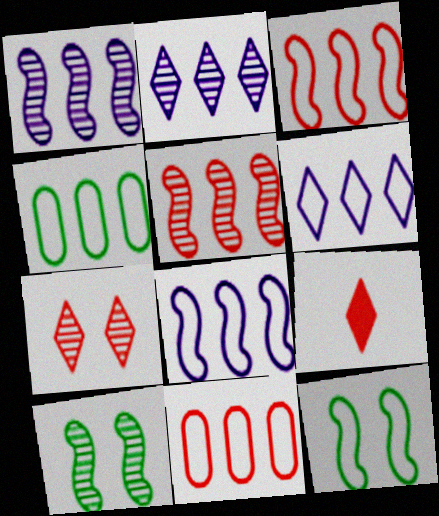[[3, 4, 6]]